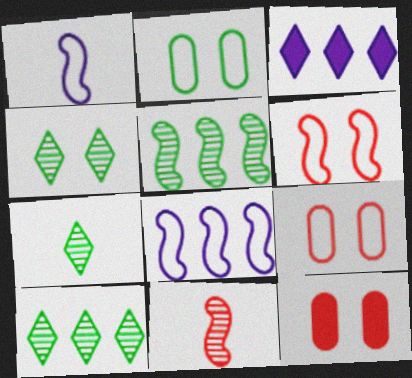[[1, 10, 12], 
[2, 3, 11], 
[4, 7, 10], 
[7, 8, 12]]